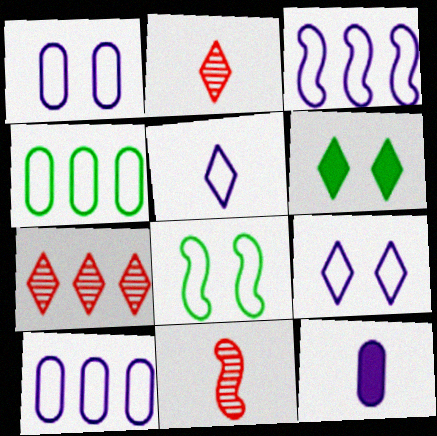[[1, 3, 5], 
[5, 6, 7], 
[6, 10, 11], 
[7, 8, 12]]